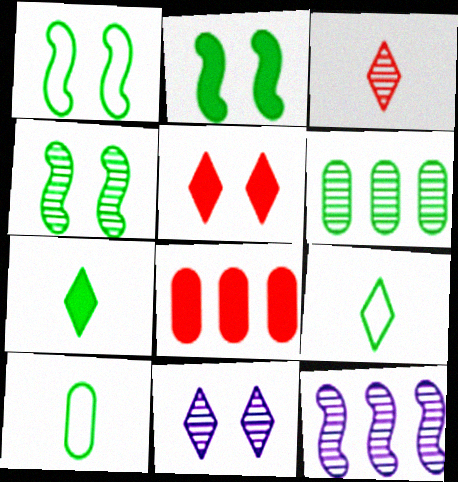[[1, 2, 4], 
[1, 6, 7], 
[2, 6, 9], 
[5, 10, 12]]